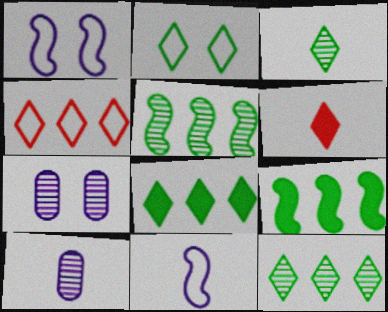[[2, 3, 8]]